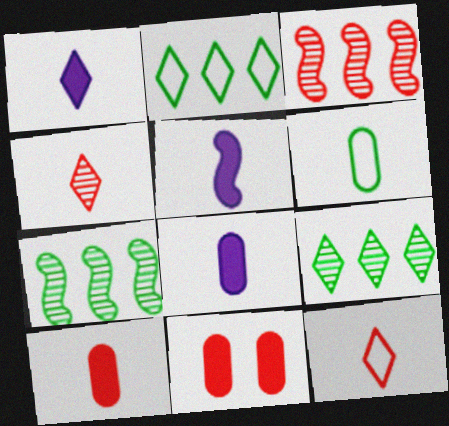[[1, 5, 8], 
[3, 11, 12], 
[4, 5, 6]]